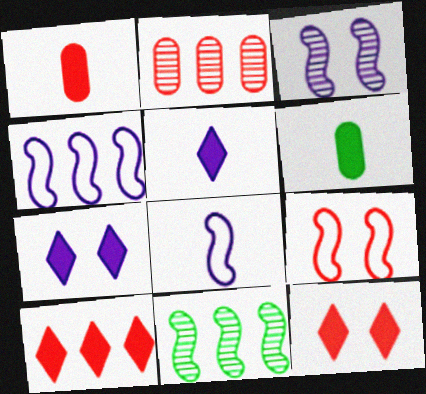[]